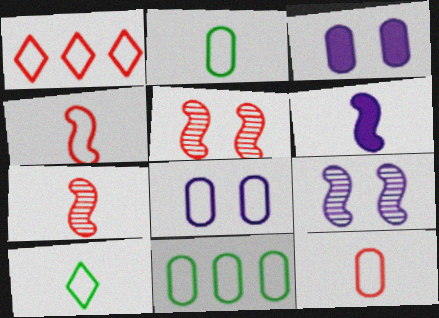[[8, 11, 12]]